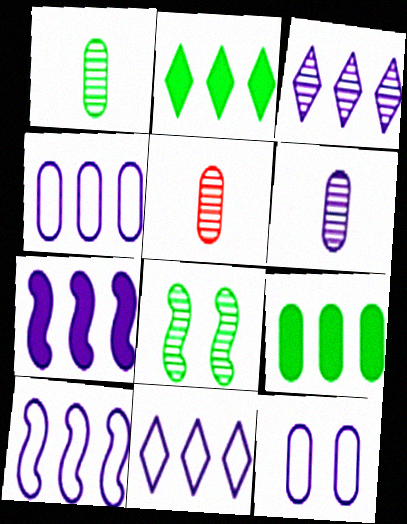[[1, 5, 6], 
[3, 4, 7], 
[3, 5, 8], 
[4, 10, 11], 
[5, 9, 12]]